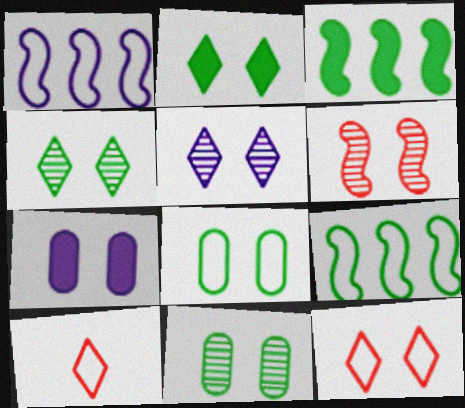[[1, 8, 10], 
[2, 5, 12], 
[5, 6, 11]]